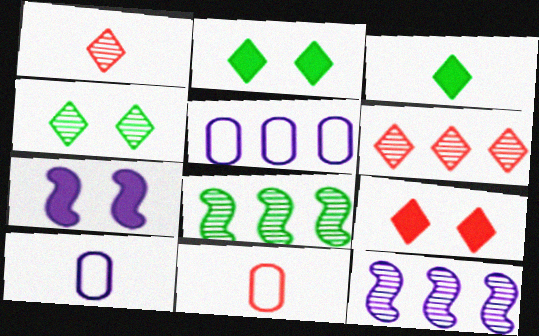[[2, 11, 12], 
[8, 9, 10]]